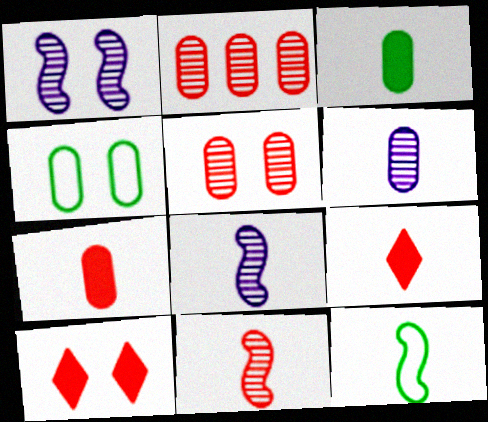[[1, 4, 10], 
[6, 9, 12]]